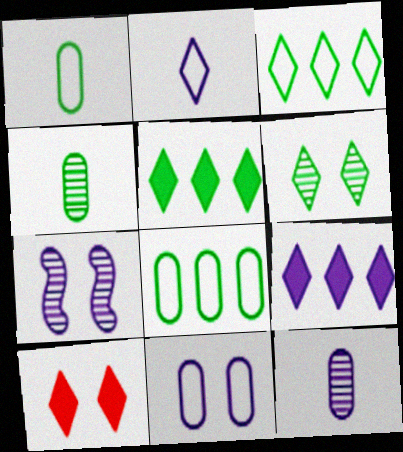[]